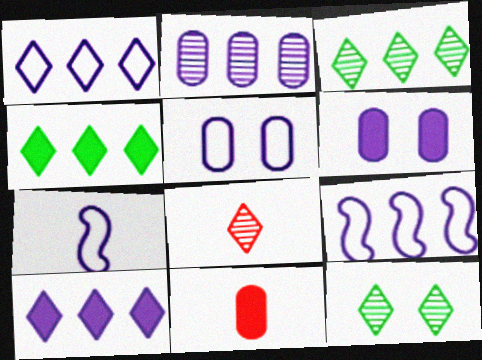[[1, 5, 7], 
[2, 9, 10], 
[9, 11, 12]]